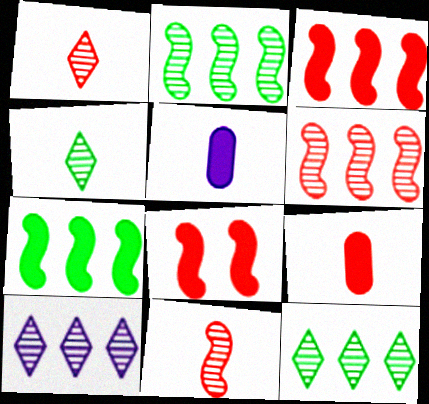[]